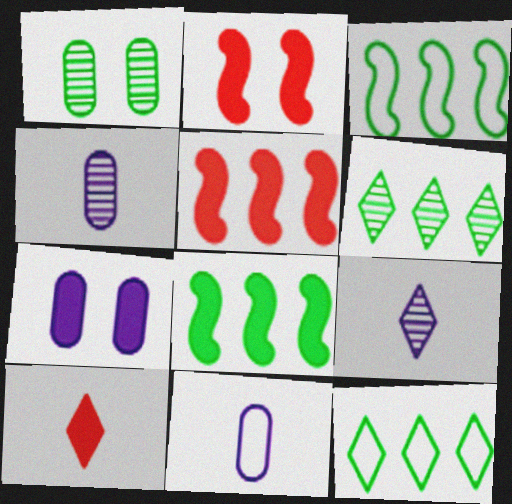[[2, 4, 12], 
[2, 6, 11], 
[7, 8, 10]]